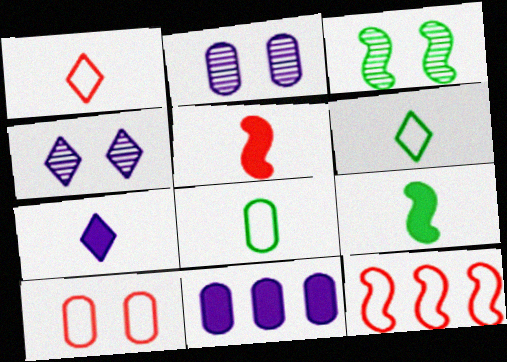[[1, 3, 11], 
[1, 10, 12]]